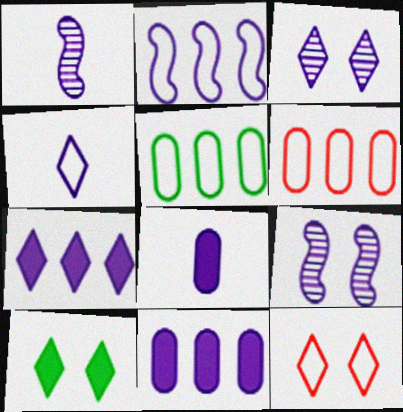[[1, 4, 8], 
[1, 6, 10], 
[2, 3, 8], 
[3, 4, 7], 
[3, 10, 12], 
[4, 9, 11]]